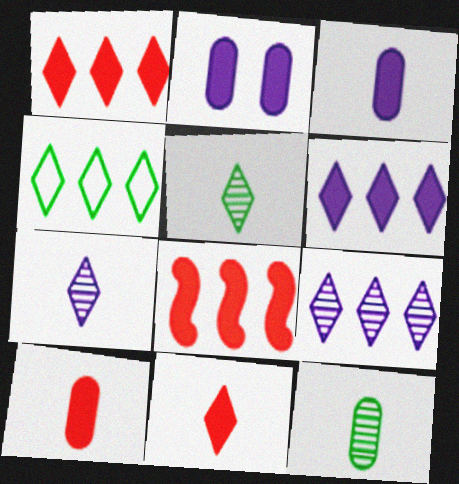[[1, 4, 9]]